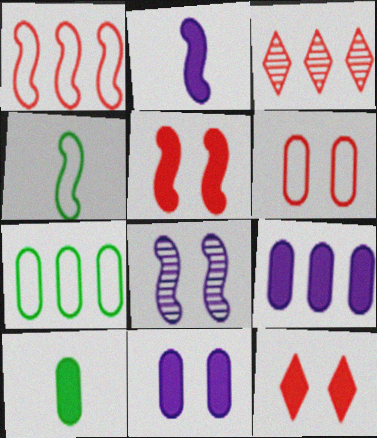[[3, 4, 11]]